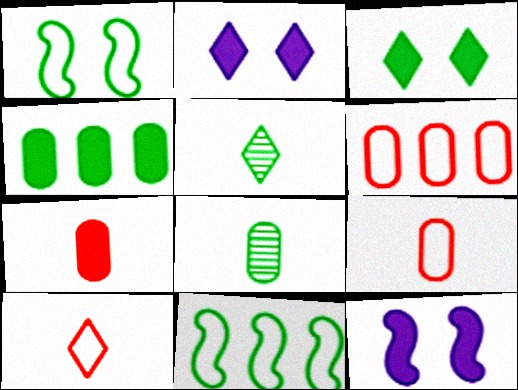[[1, 4, 5], 
[3, 8, 11], 
[5, 6, 12]]